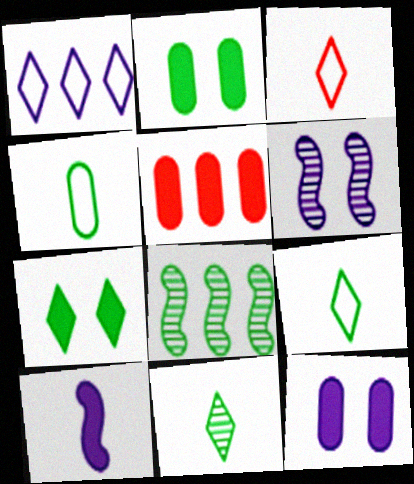[[1, 5, 8], 
[2, 8, 9], 
[3, 8, 12], 
[4, 7, 8], 
[5, 6, 9], 
[5, 7, 10]]